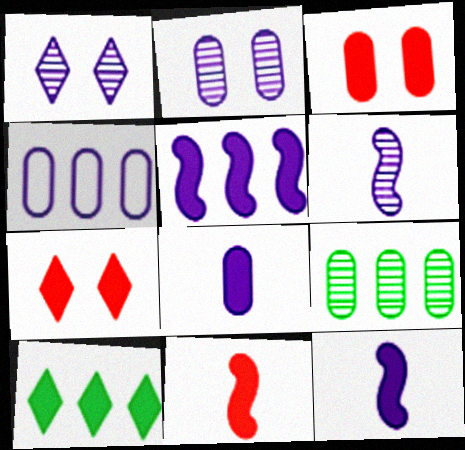[[1, 4, 12], 
[2, 4, 8], 
[3, 10, 12]]